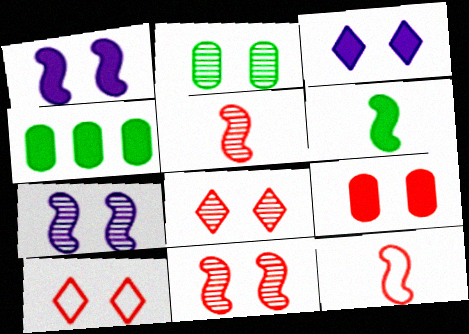[[1, 2, 10], 
[2, 7, 8], 
[9, 10, 11]]